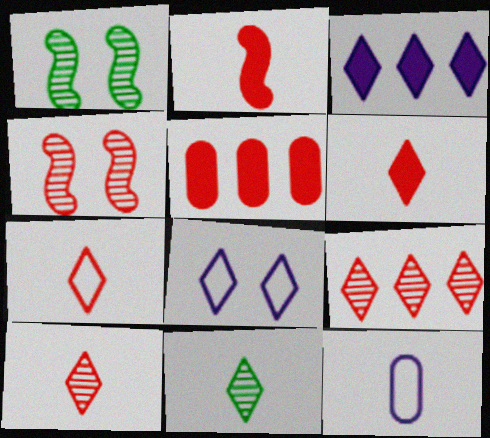[[2, 11, 12], 
[4, 5, 7], 
[6, 7, 10]]